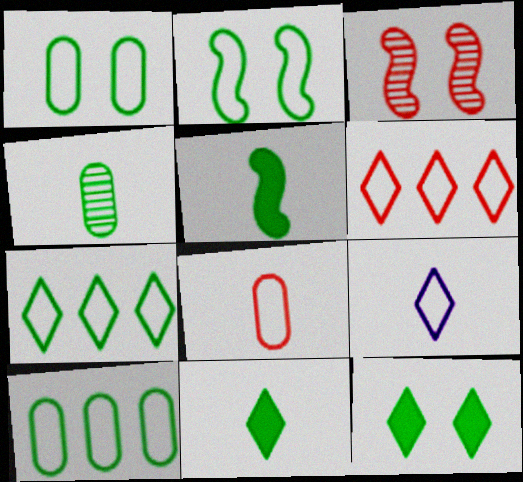[]